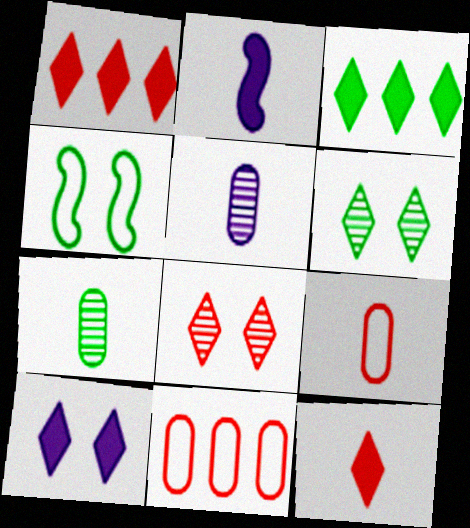[[1, 4, 5], 
[2, 6, 11], 
[3, 4, 7], 
[3, 10, 12]]